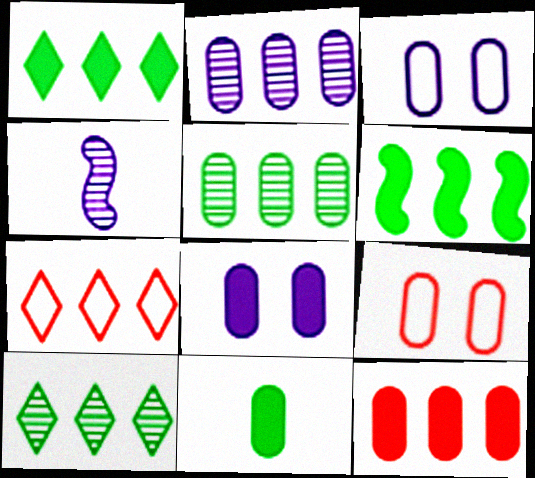[[1, 4, 9], 
[2, 6, 7], 
[2, 9, 11], 
[8, 11, 12]]